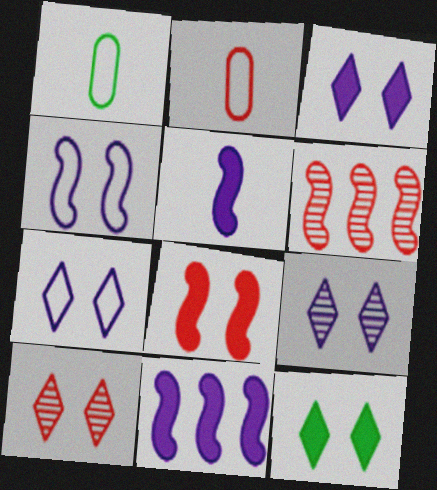[[1, 3, 6], 
[1, 10, 11], 
[3, 7, 9], 
[7, 10, 12]]